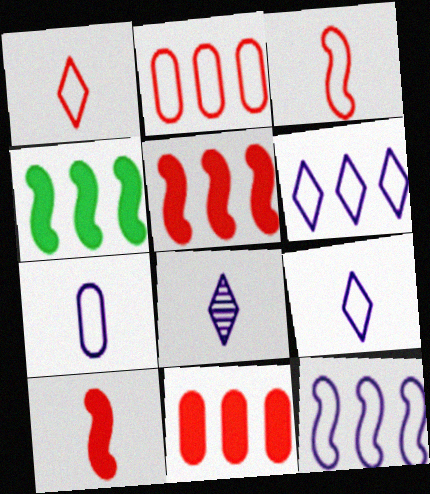[]